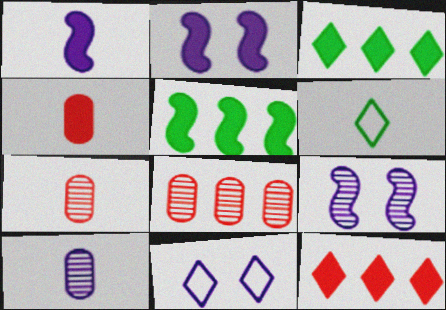[[1, 6, 7], 
[2, 3, 4], 
[2, 6, 8], 
[5, 7, 11]]